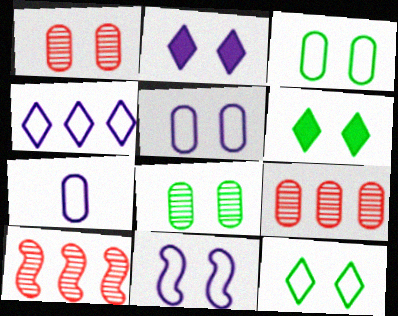[[1, 6, 11], 
[4, 7, 11], 
[6, 7, 10]]